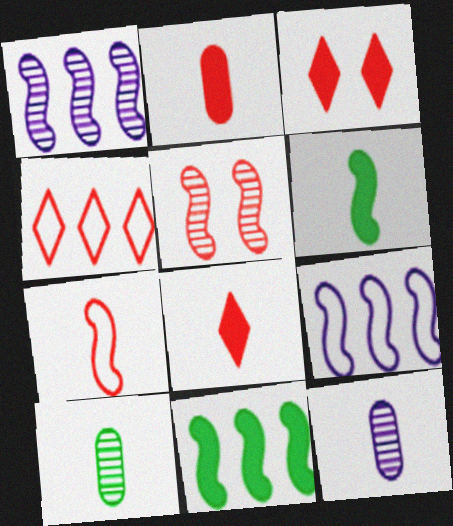[[2, 4, 5], 
[3, 9, 10], 
[5, 6, 9]]